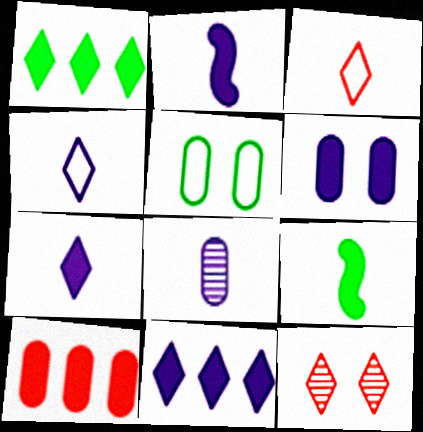[[1, 4, 12], 
[2, 4, 8], 
[2, 6, 11], 
[3, 8, 9], 
[5, 8, 10]]